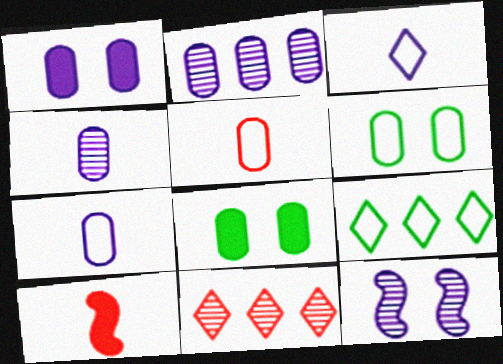[[1, 2, 7], 
[2, 5, 8]]